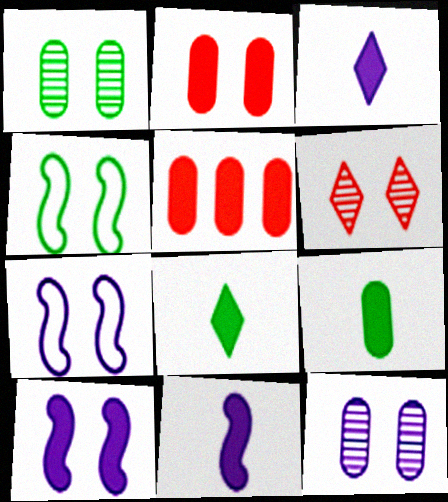[[5, 8, 10]]